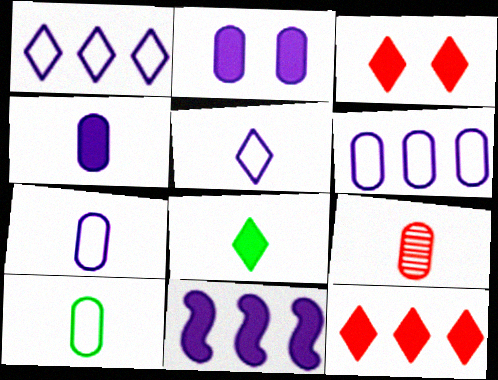[[4, 9, 10]]